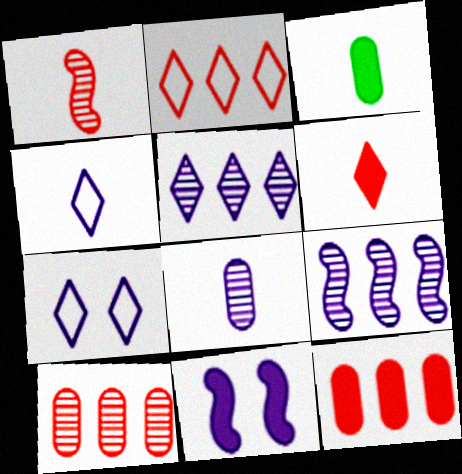[[1, 3, 4]]